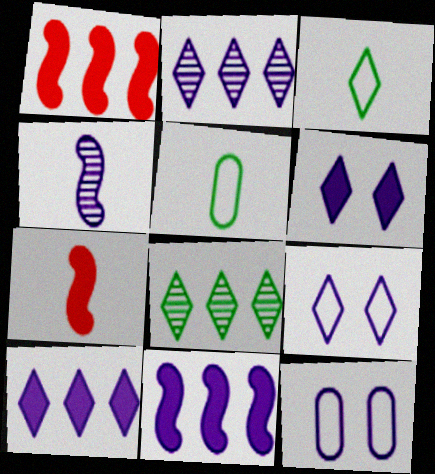[[4, 10, 12], 
[7, 8, 12]]